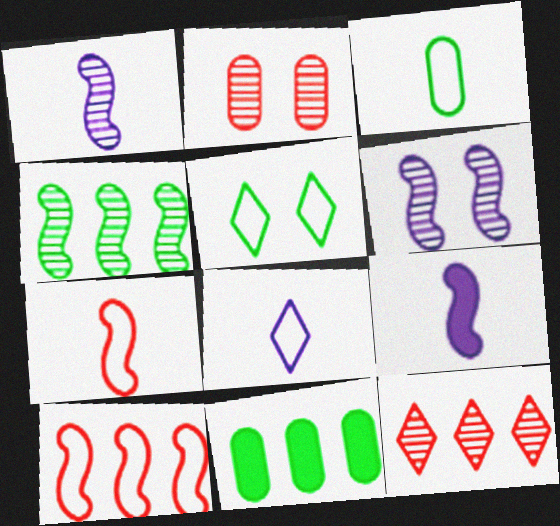[[3, 7, 8]]